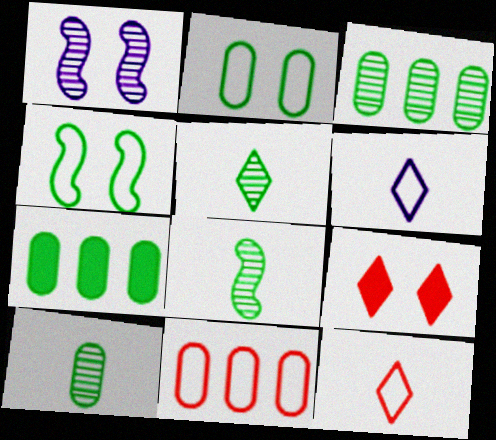[[1, 2, 9], 
[1, 7, 12], 
[2, 7, 10], 
[4, 5, 7], 
[4, 6, 11], 
[5, 8, 10]]